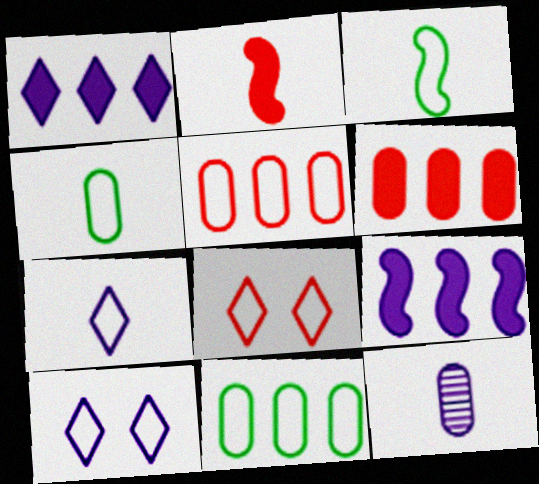[[3, 5, 10], 
[9, 10, 12]]